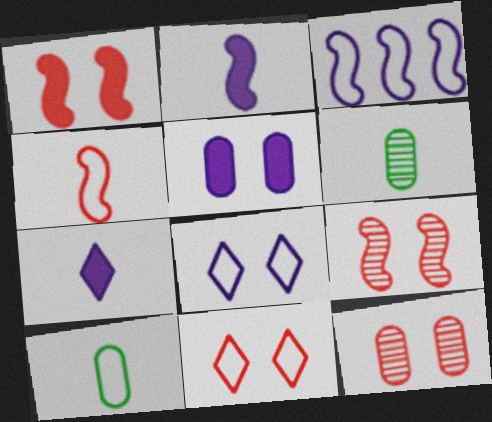[[1, 11, 12], 
[3, 10, 11], 
[4, 6, 7]]